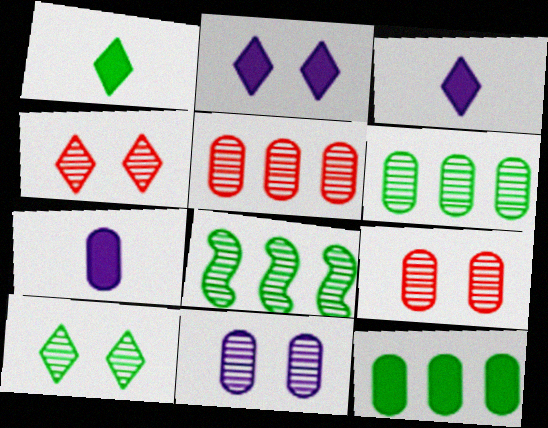[]